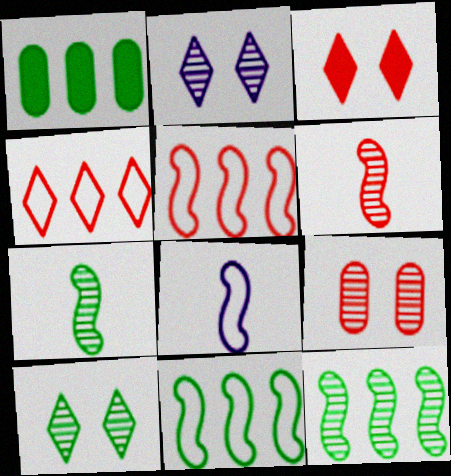[]